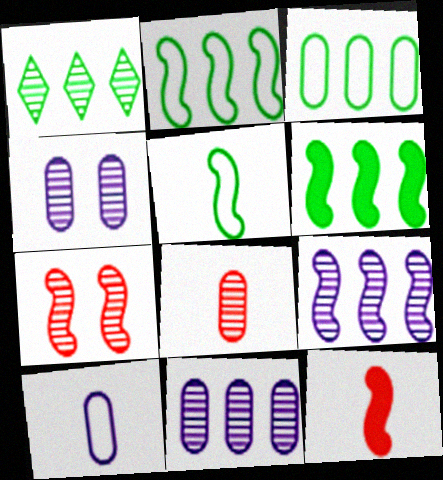[[1, 3, 6]]